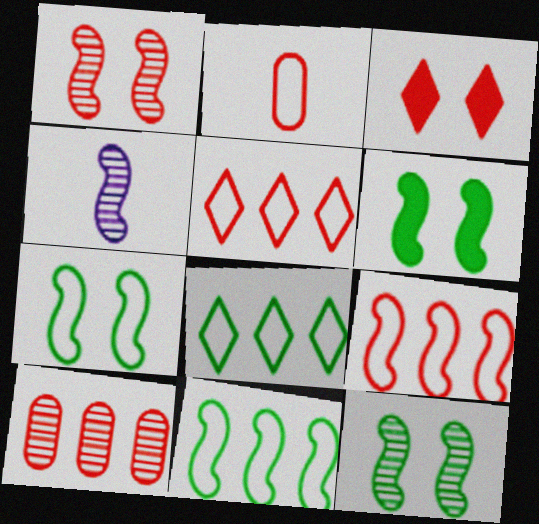[[4, 6, 9], 
[6, 7, 12]]